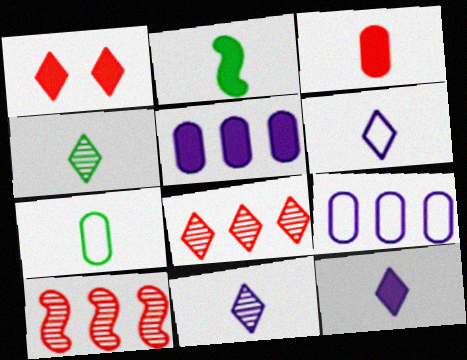[[1, 2, 5], 
[2, 3, 12], 
[2, 4, 7], 
[6, 11, 12]]